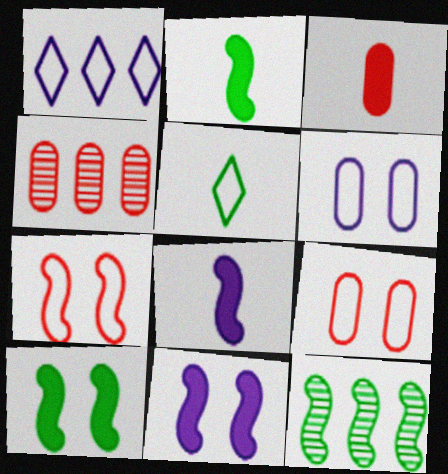[[3, 4, 9], 
[4, 5, 11], 
[7, 8, 12]]